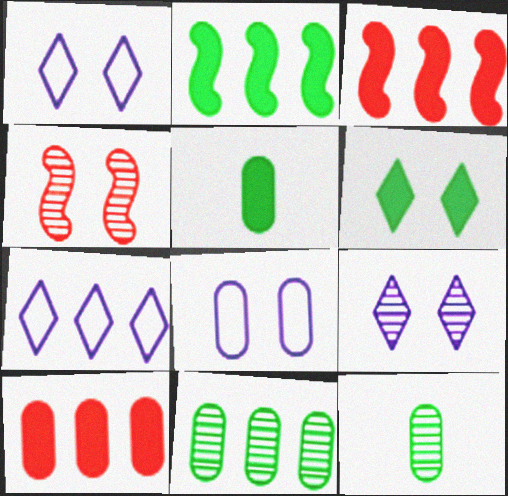[[1, 3, 12], 
[2, 5, 6], 
[3, 7, 11], 
[4, 5, 7], 
[4, 6, 8], 
[8, 10, 12]]